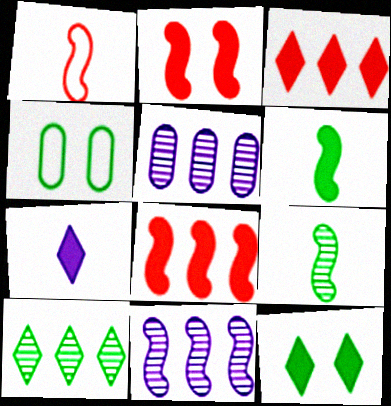[[1, 5, 12], 
[3, 7, 12], 
[4, 6, 10]]